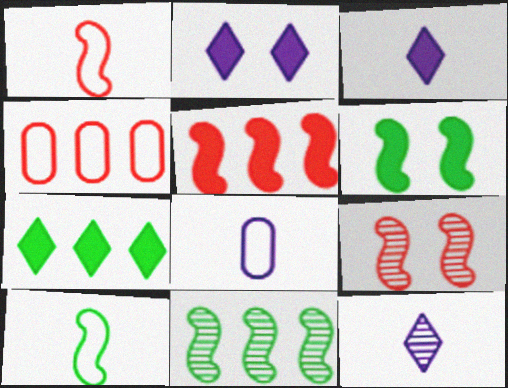[[1, 5, 9], 
[4, 6, 12], 
[6, 10, 11], 
[7, 8, 9]]